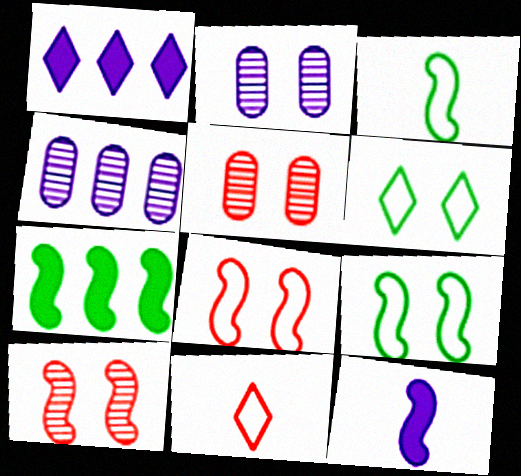[[1, 3, 5], 
[2, 7, 11]]